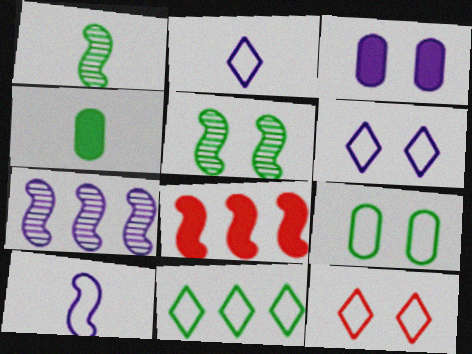[[2, 3, 7], 
[2, 11, 12], 
[3, 5, 12], 
[4, 5, 11], 
[4, 7, 12], 
[5, 8, 10]]